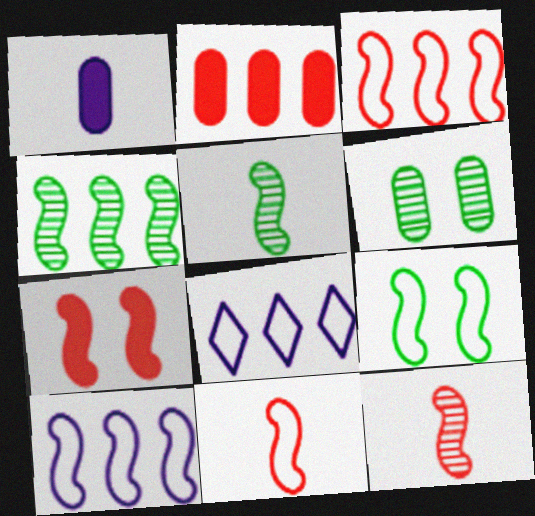[[2, 4, 8], 
[3, 7, 12], 
[5, 7, 10], 
[9, 10, 11]]